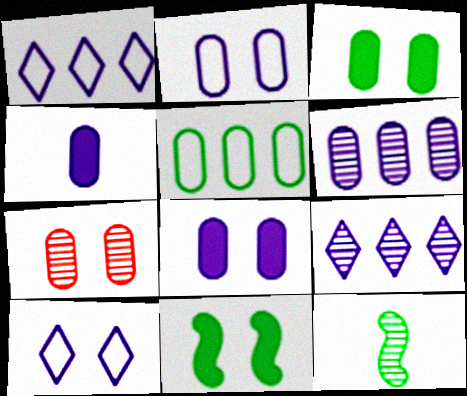[[2, 3, 7], 
[2, 4, 6], 
[4, 5, 7], 
[7, 9, 12], 
[7, 10, 11]]